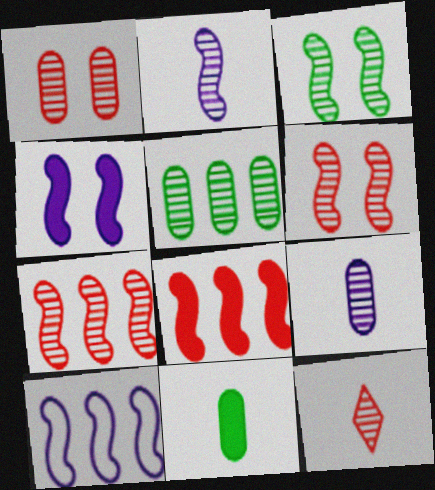[[1, 5, 9], 
[1, 7, 12], 
[2, 3, 7], 
[2, 4, 10]]